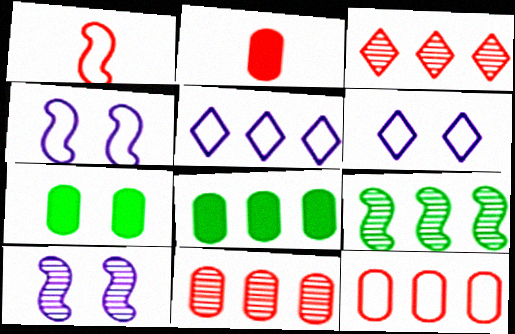[[2, 6, 9]]